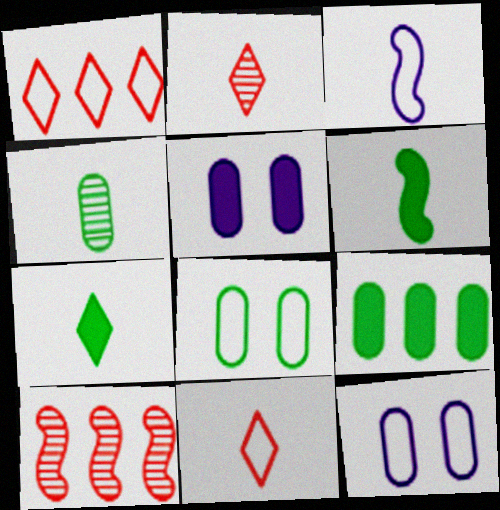[[1, 3, 8], 
[4, 8, 9], 
[7, 10, 12]]